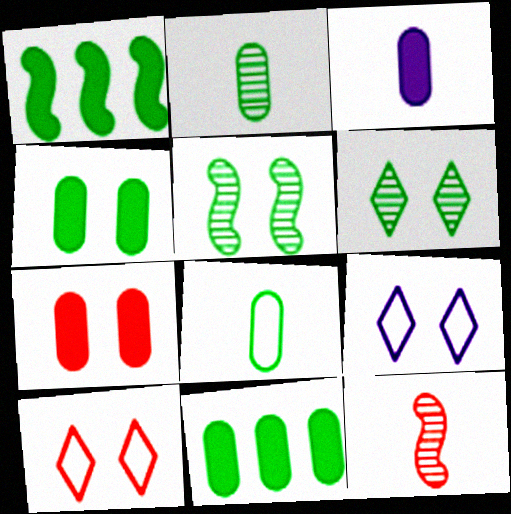[[1, 6, 8], 
[3, 7, 11], 
[5, 7, 9], 
[9, 11, 12]]